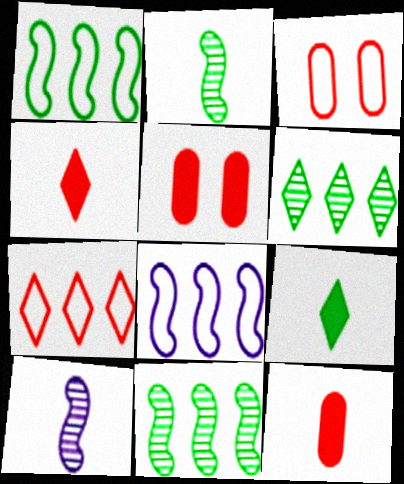[]